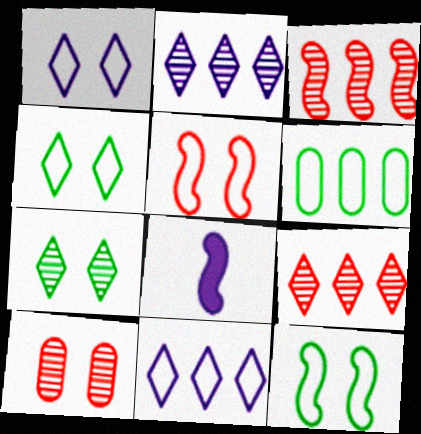[[3, 8, 12]]